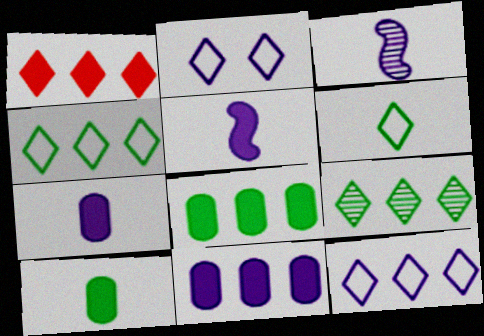[[1, 9, 12], 
[2, 3, 11]]